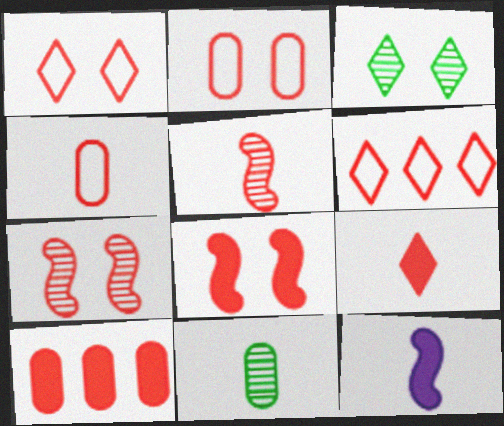[[1, 5, 10], 
[4, 5, 9], 
[8, 9, 10]]